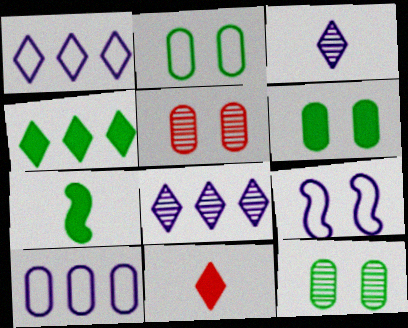[[1, 5, 7], 
[2, 6, 12], 
[4, 6, 7]]